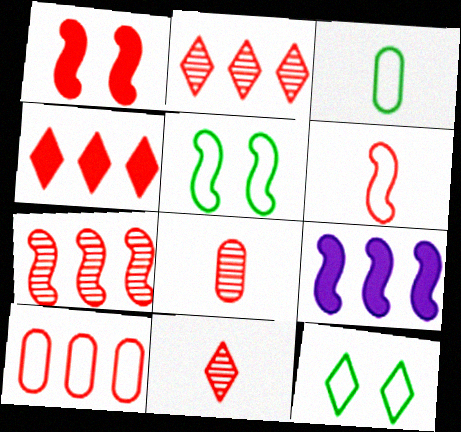[[1, 6, 7], 
[1, 10, 11], 
[4, 7, 10], 
[8, 9, 12]]